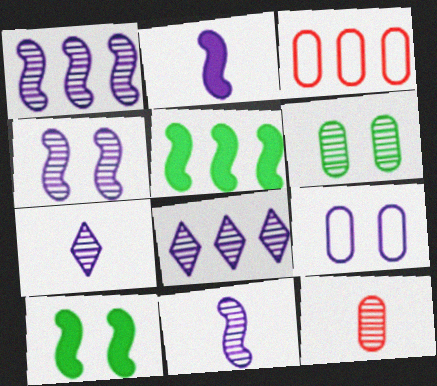[[1, 4, 11], 
[2, 8, 9], 
[3, 5, 8], 
[3, 7, 10]]